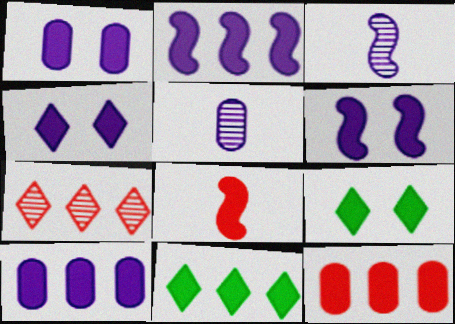[[1, 4, 6], 
[1, 8, 11], 
[2, 11, 12], 
[8, 9, 10]]